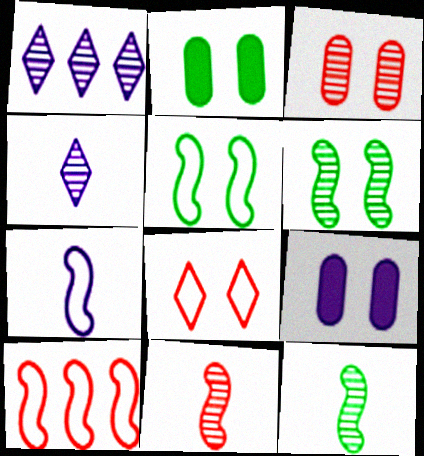[[1, 3, 12], 
[1, 7, 9], 
[2, 4, 10], 
[5, 7, 10], 
[6, 8, 9]]